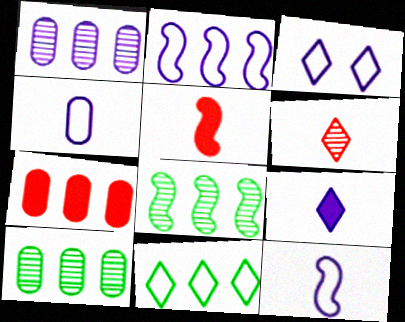[[2, 3, 4], 
[3, 5, 10]]